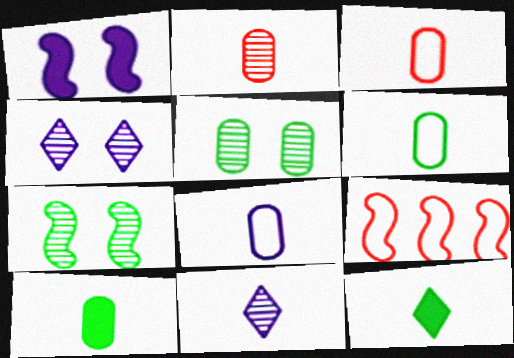[[2, 8, 10], 
[3, 6, 8], 
[4, 9, 10]]